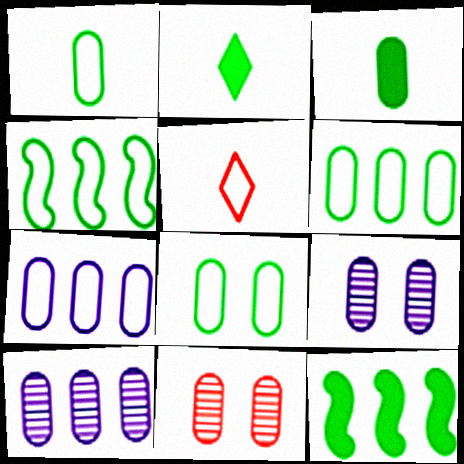[[1, 6, 8], 
[3, 7, 11], 
[5, 9, 12]]